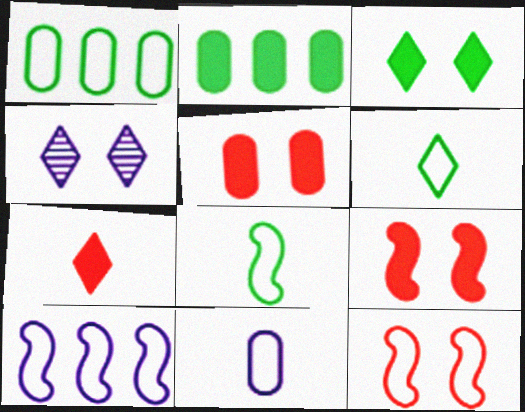[[8, 10, 12]]